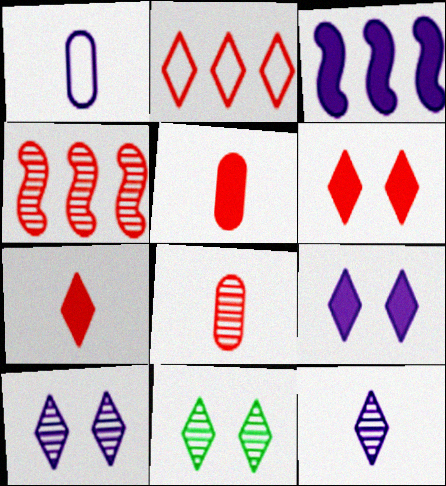[[1, 3, 10]]